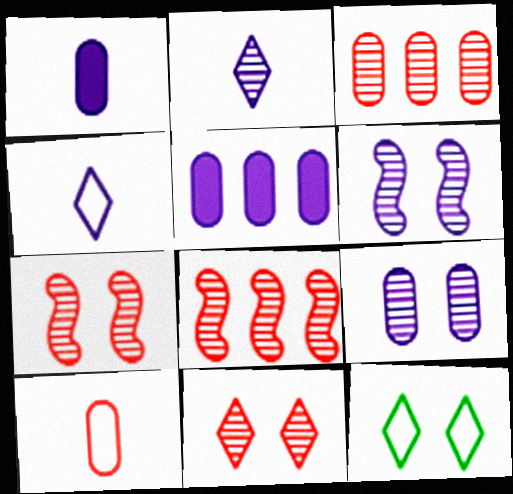[[1, 8, 12], 
[4, 5, 6]]